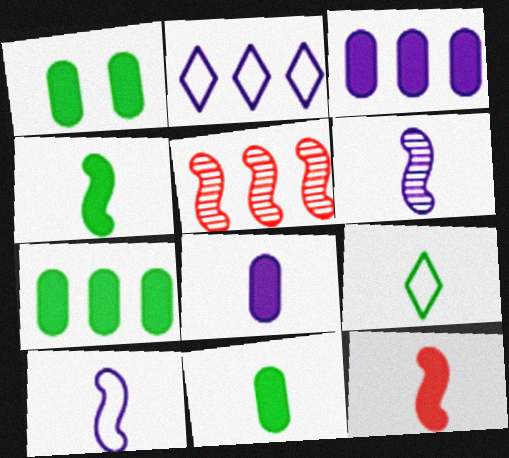[[1, 7, 11], 
[2, 5, 7]]